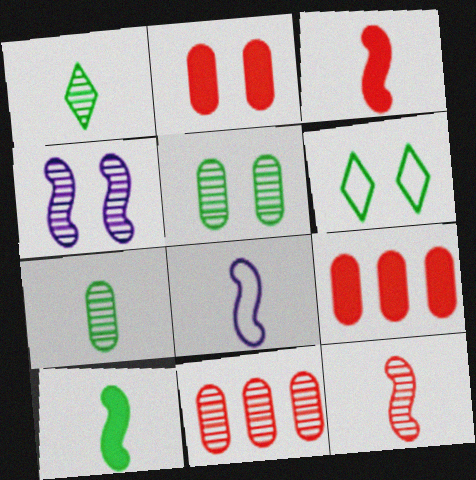[[1, 4, 11], 
[2, 4, 6], 
[8, 10, 12]]